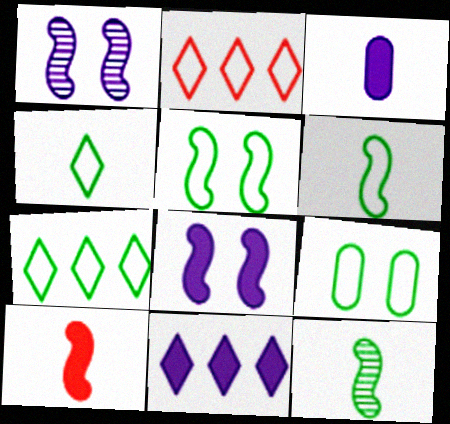[[3, 8, 11], 
[6, 7, 9]]